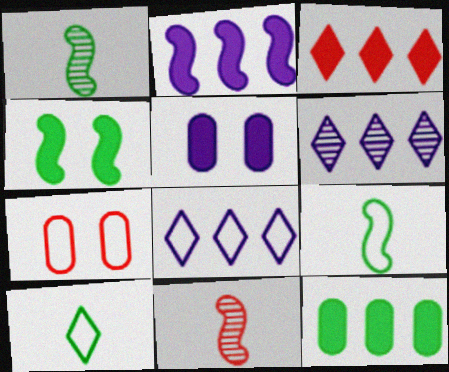[[2, 3, 12], 
[3, 7, 11], 
[7, 8, 9]]